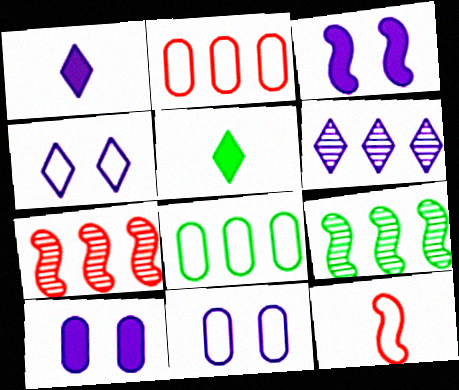[[1, 4, 6], 
[3, 9, 12], 
[4, 8, 12], 
[5, 7, 11]]